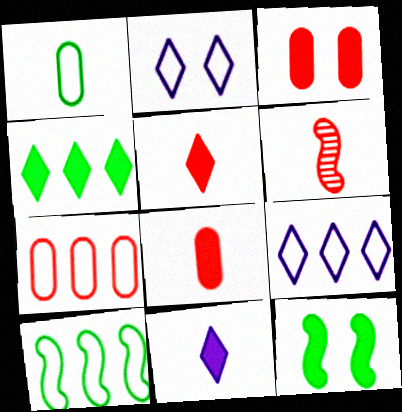[[1, 6, 11], 
[7, 9, 10]]